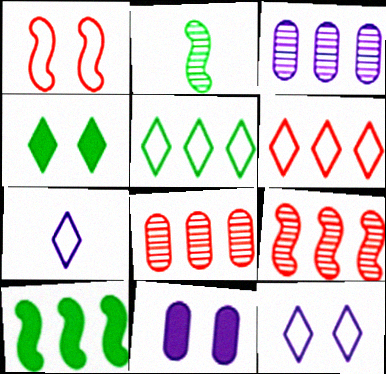[[2, 6, 11], 
[3, 6, 10]]